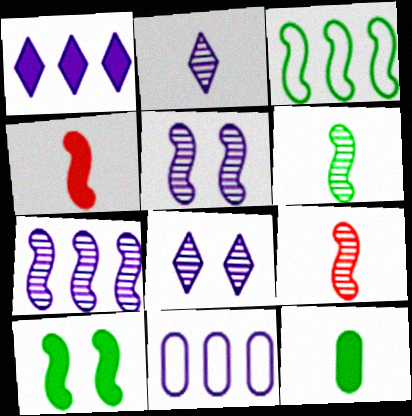[[1, 7, 11], 
[3, 4, 5], 
[3, 6, 10]]